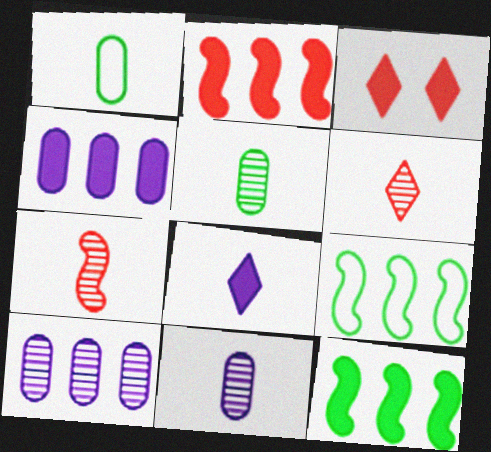[[1, 7, 8], 
[3, 9, 11]]